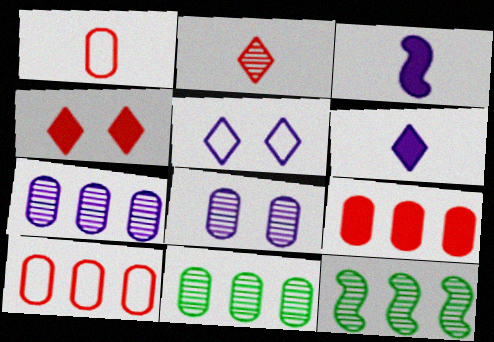[[2, 8, 12], 
[3, 5, 7]]